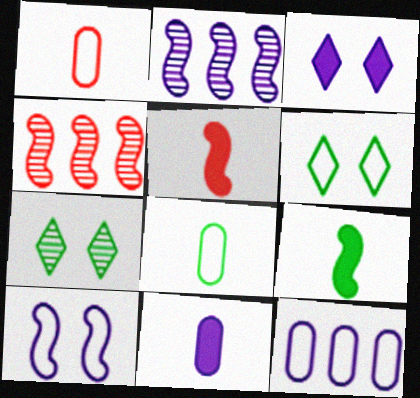[[3, 4, 8], 
[4, 6, 11], 
[4, 9, 10], 
[5, 7, 12]]